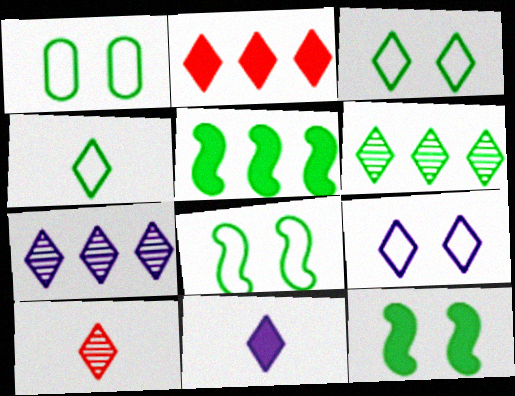[[1, 3, 8], 
[4, 10, 11], 
[7, 9, 11]]